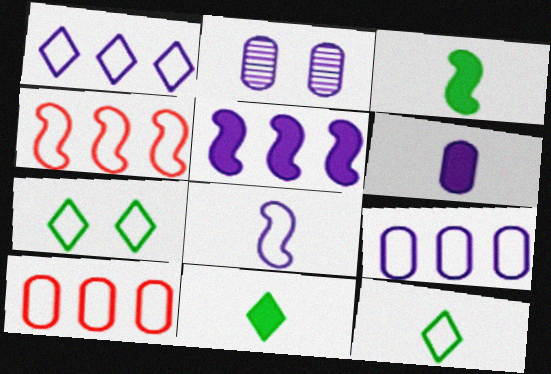[[2, 4, 11], 
[2, 6, 9], 
[7, 8, 10]]